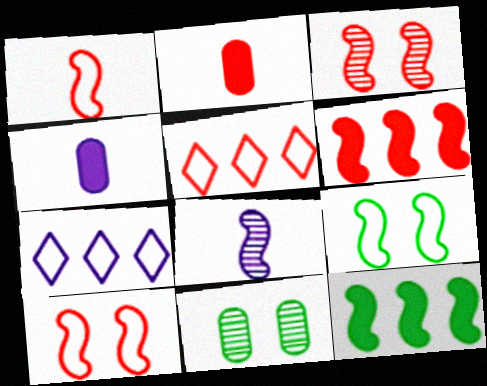[[1, 3, 6], 
[2, 3, 5], 
[6, 8, 9], 
[8, 10, 12]]